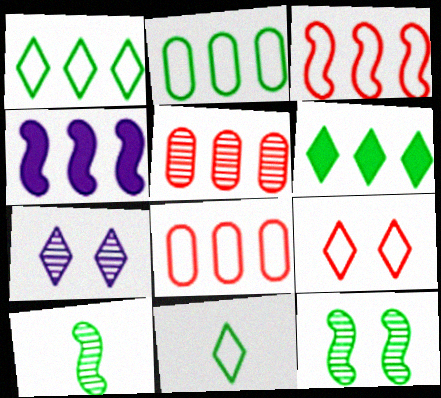[[1, 4, 5], 
[5, 7, 10]]